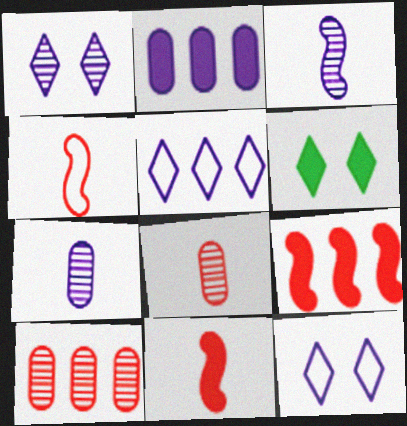[[2, 3, 12], 
[2, 6, 11]]